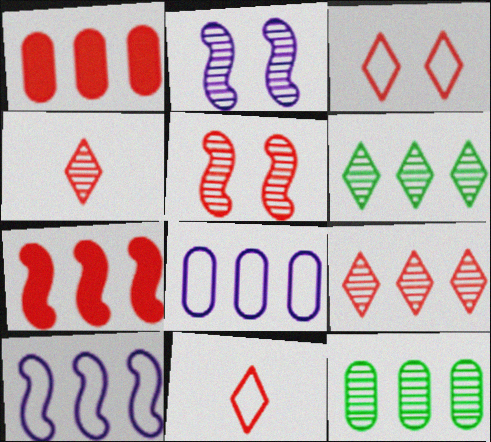[[1, 5, 11], 
[1, 6, 10], 
[1, 8, 12], 
[2, 4, 12], 
[6, 7, 8]]